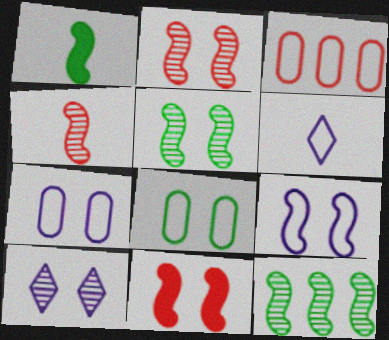[[1, 3, 10], 
[5, 9, 11], 
[8, 10, 11]]